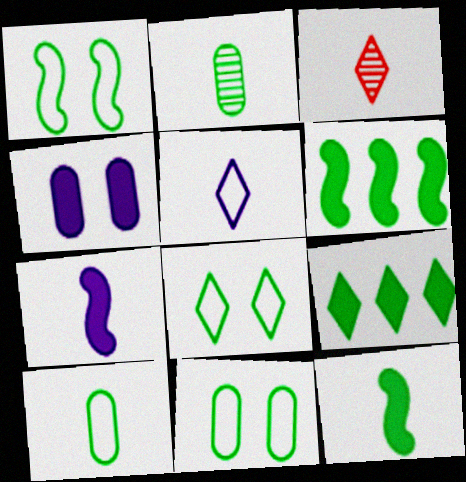[[1, 2, 9], 
[1, 8, 11], 
[2, 6, 8], 
[3, 7, 10]]